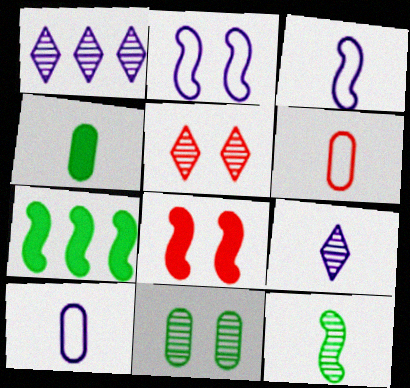[[5, 7, 10]]